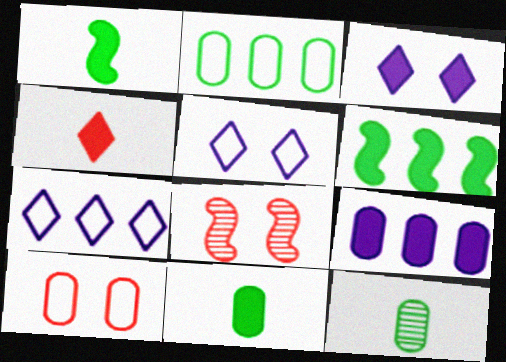[[7, 8, 11], 
[9, 10, 12]]